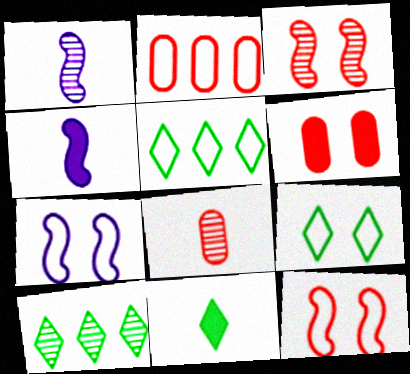[[1, 5, 6], 
[2, 6, 8], 
[9, 10, 11]]